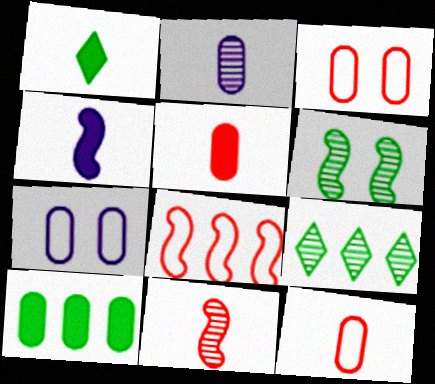[[1, 4, 5], 
[2, 3, 10], 
[3, 4, 9], 
[4, 6, 8]]